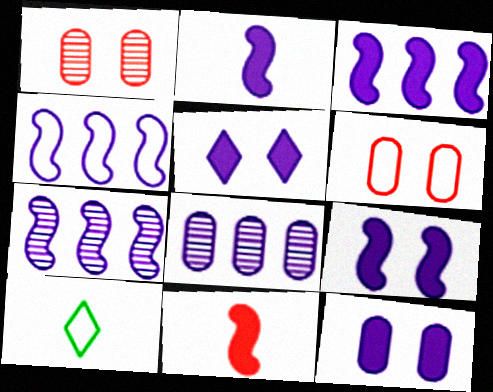[[1, 3, 10], 
[2, 3, 9], 
[3, 4, 7], 
[4, 6, 10], 
[5, 9, 12]]